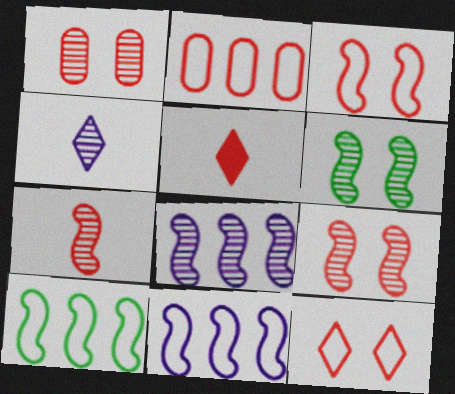[[2, 5, 9], 
[6, 7, 8]]